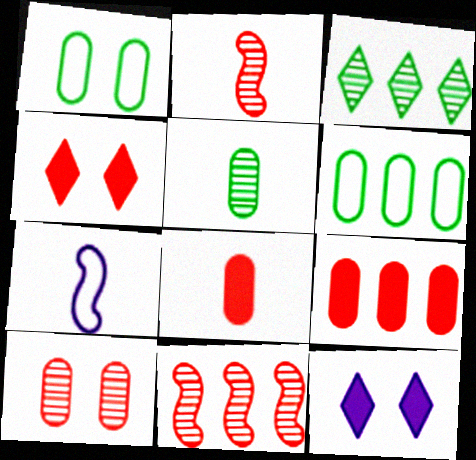[[2, 6, 12]]